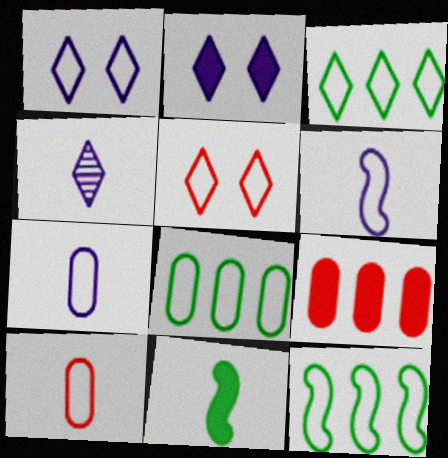[[1, 10, 12], 
[2, 9, 11], 
[3, 8, 12], 
[4, 10, 11], 
[5, 6, 8], 
[5, 7, 12]]